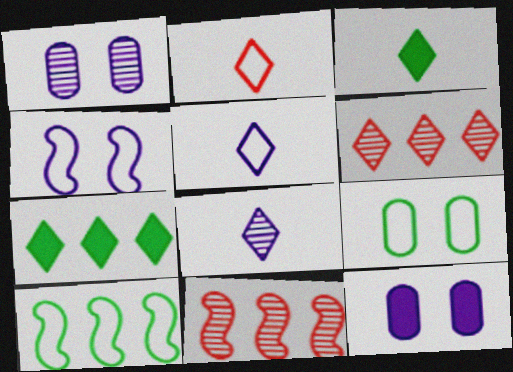[[2, 3, 8]]